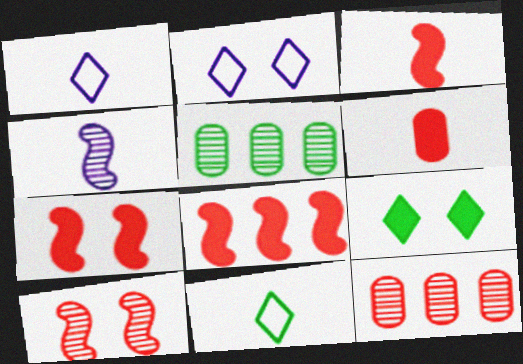[[1, 5, 7], 
[2, 3, 5], 
[3, 7, 8], 
[4, 6, 11]]